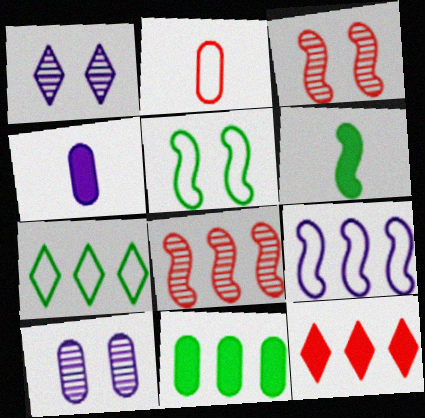[[1, 4, 9], 
[2, 3, 12], 
[2, 10, 11], 
[3, 4, 7], 
[3, 6, 9]]